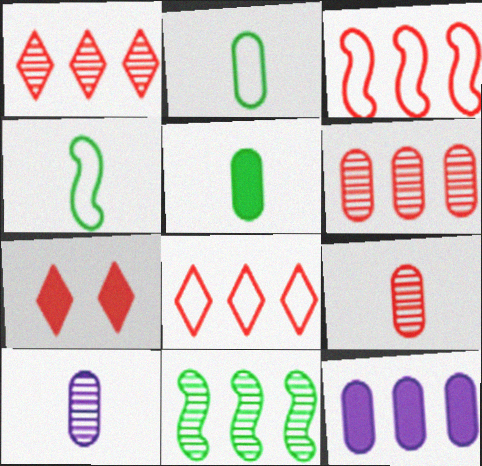[[3, 7, 9], 
[8, 11, 12]]